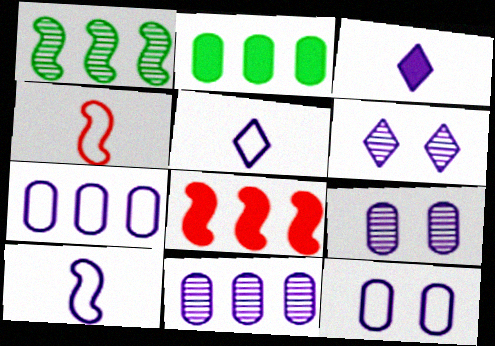[[2, 4, 6]]